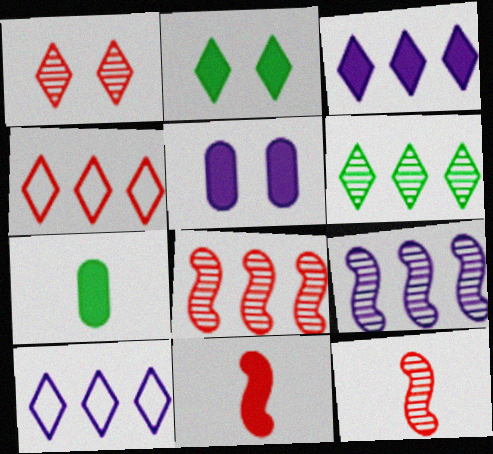[[3, 4, 6]]